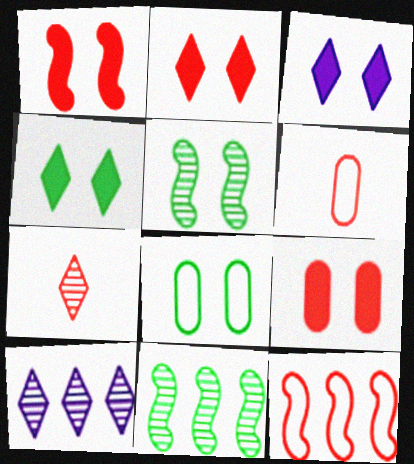[[1, 2, 9], 
[2, 3, 4], 
[3, 6, 11], 
[4, 5, 8], 
[7, 9, 12]]